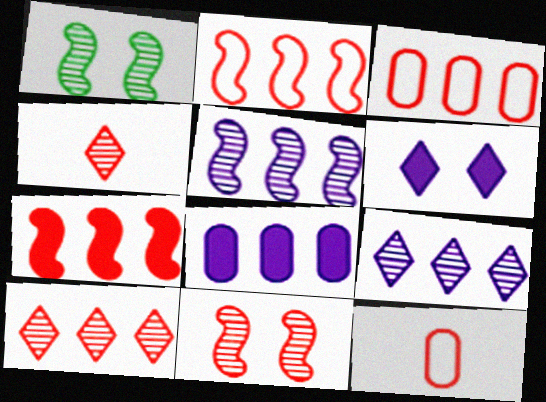[[3, 7, 10]]